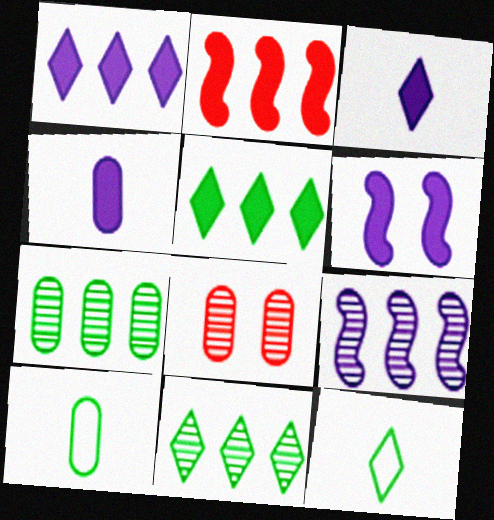[[1, 4, 6]]